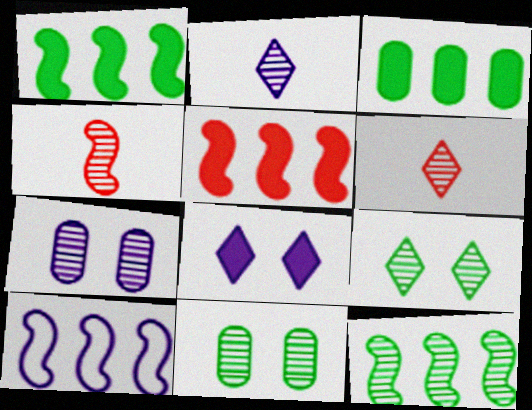[[5, 10, 12], 
[6, 7, 12]]